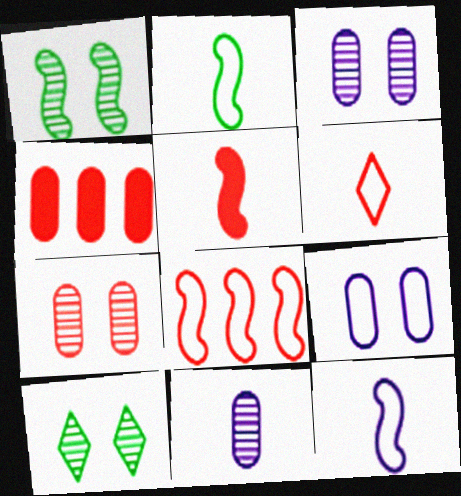[[4, 10, 12]]